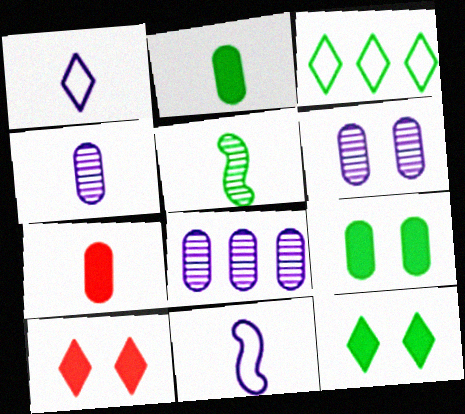[[1, 5, 7], 
[3, 5, 9], 
[4, 6, 8]]